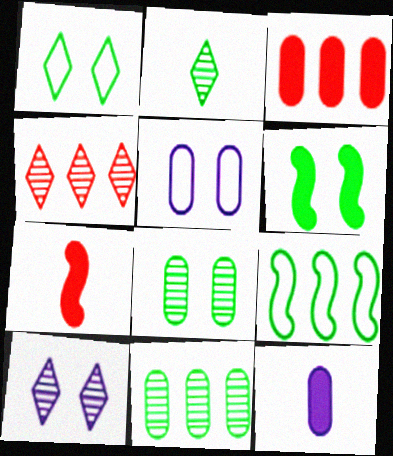[[1, 6, 8], 
[2, 4, 10]]